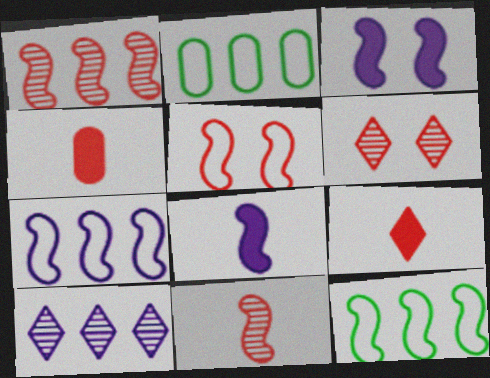[[2, 6, 8], 
[3, 11, 12]]